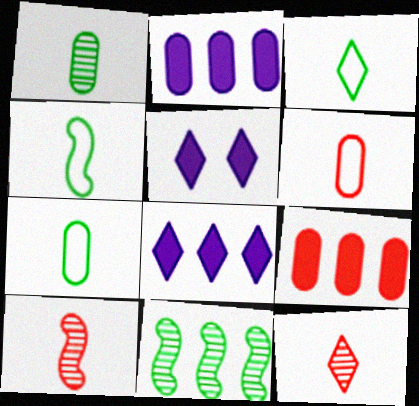[[3, 4, 7], 
[5, 6, 11]]